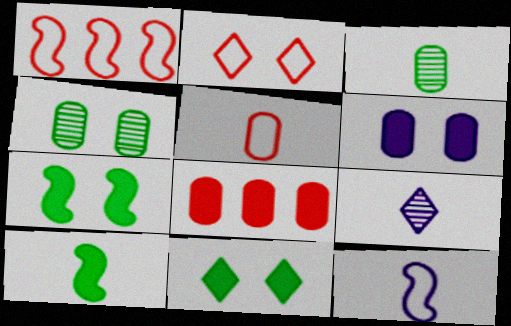[[1, 2, 5], 
[5, 9, 10]]